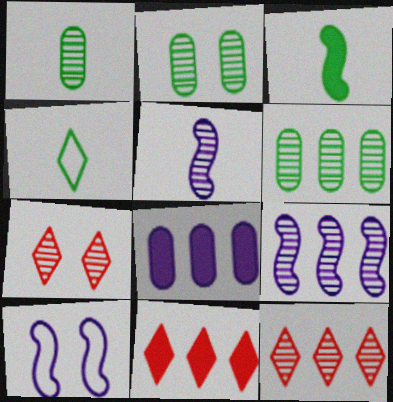[[1, 2, 6], 
[1, 3, 4], 
[1, 7, 9], 
[1, 10, 11], 
[2, 5, 12], 
[5, 6, 7], 
[6, 9, 12]]